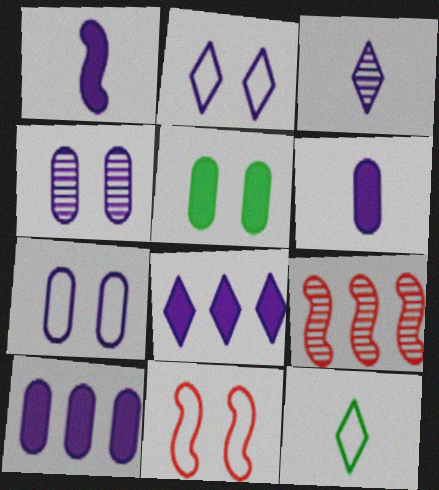[[2, 3, 8]]